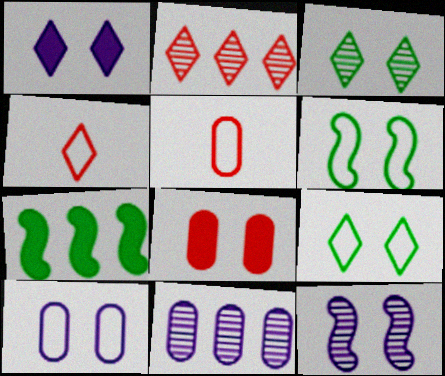[[1, 10, 12], 
[8, 9, 12]]